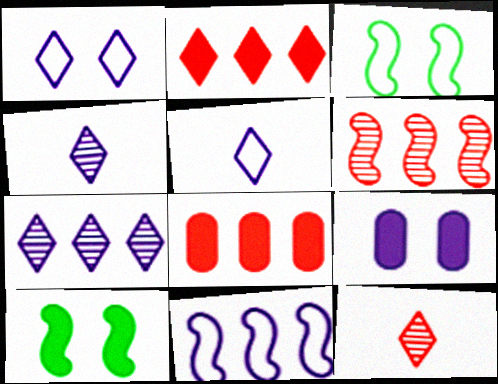[[3, 4, 8], 
[4, 9, 11]]